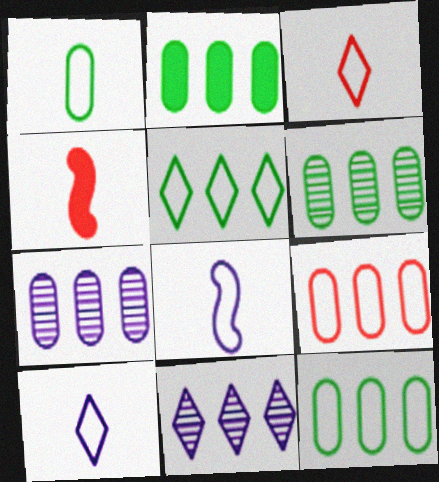[[1, 3, 8], 
[2, 6, 12], 
[2, 7, 9]]